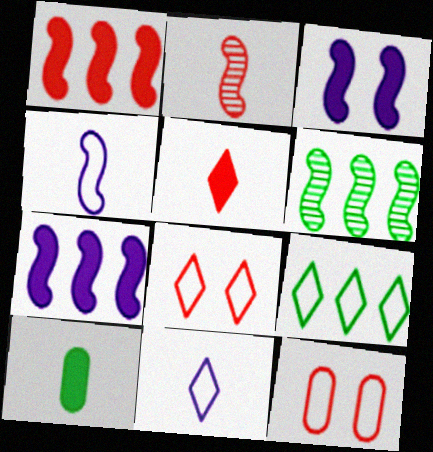[[2, 10, 11], 
[4, 9, 12], 
[8, 9, 11]]